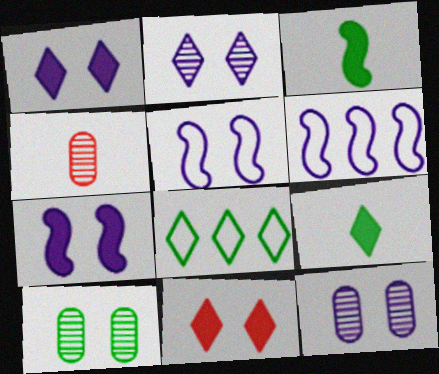[[1, 5, 12], 
[3, 8, 10], 
[4, 7, 8], 
[5, 10, 11]]